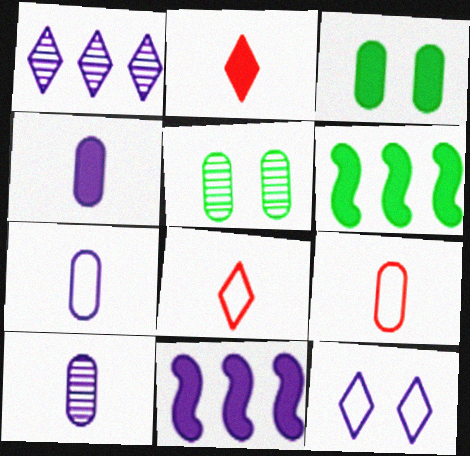[[2, 3, 11], 
[4, 7, 10], 
[5, 8, 11], 
[10, 11, 12]]